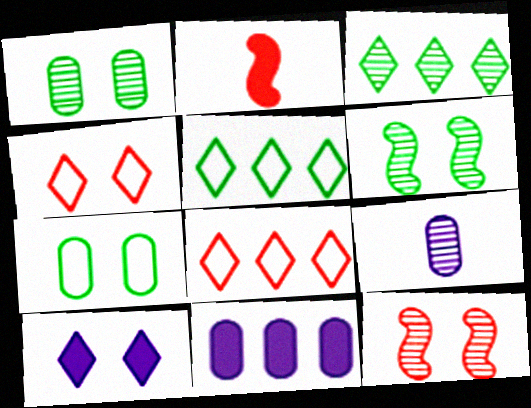[[3, 9, 12], 
[7, 10, 12]]